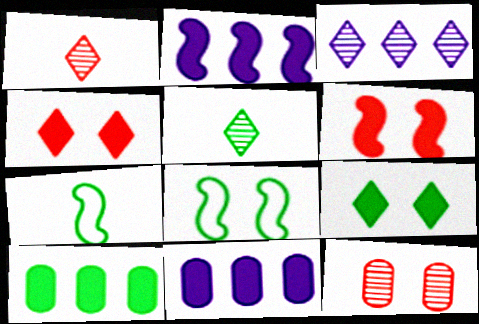[[1, 8, 11], 
[5, 8, 10]]